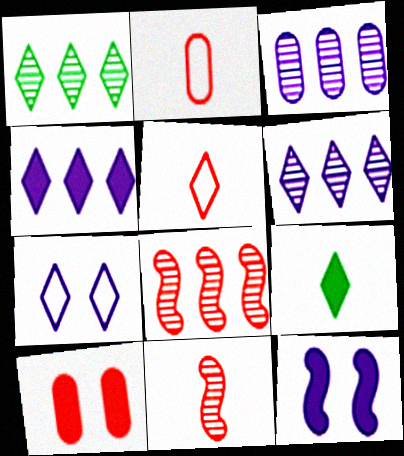[[1, 2, 12], 
[1, 3, 8], 
[5, 8, 10]]